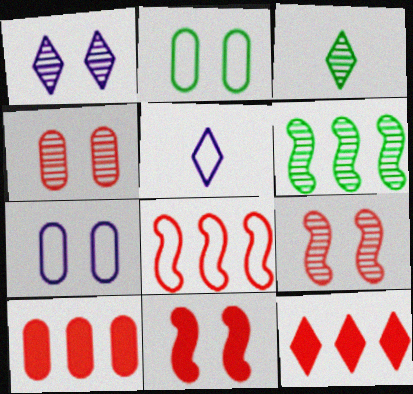[[1, 2, 11], 
[2, 5, 8]]